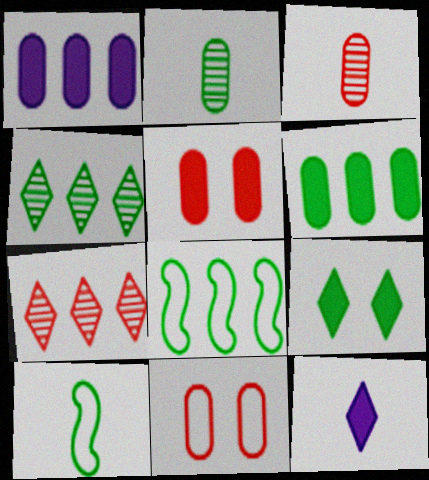[[1, 2, 11], 
[1, 7, 8], 
[2, 8, 9], 
[3, 10, 12], 
[4, 6, 8]]